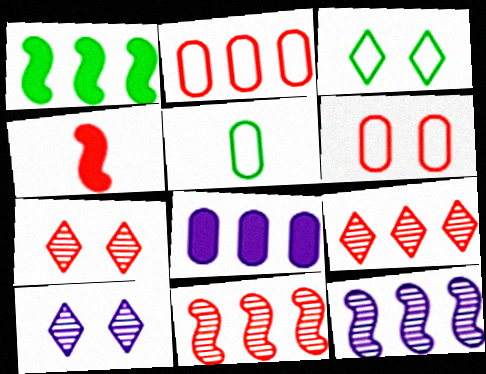[[2, 4, 7], 
[4, 6, 9]]